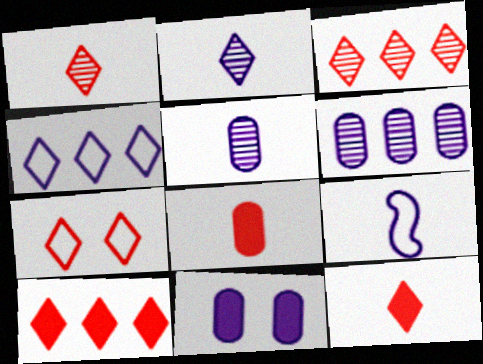[[1, 7, 10], 
[3, 7, 12]]